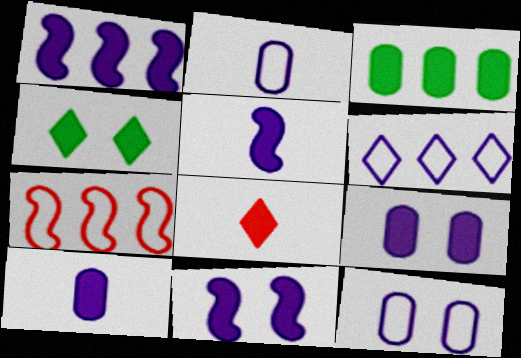[[1, 5, 11], 
[3, 8, 11]]